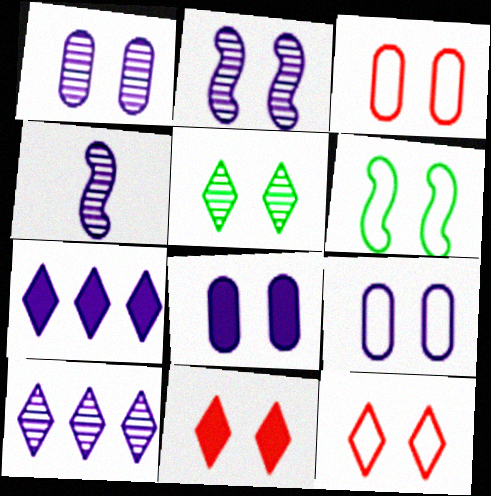[[1, 4, 10], 
[1, 6, 11], 
[1, 8, 9], 
[4, 7, 9], 
[6, 9, 12]]